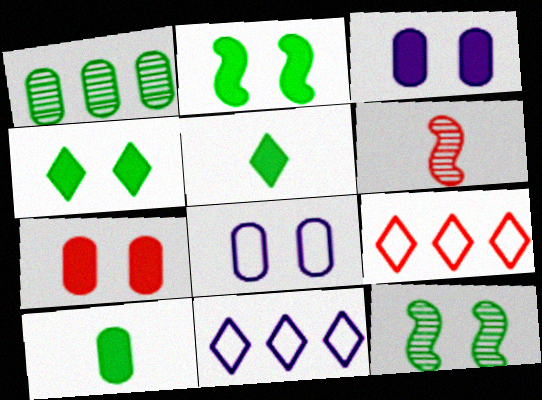[[6, 7, 9]]